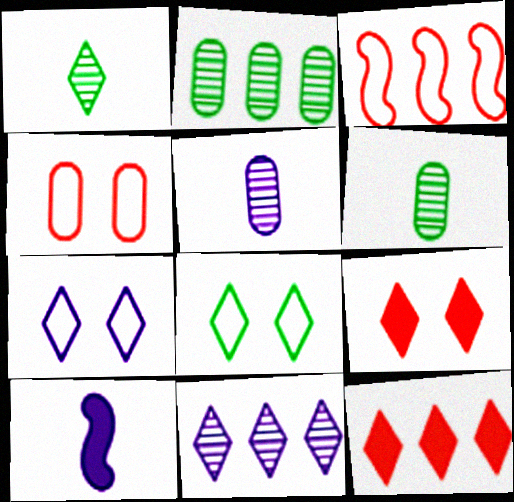[[1, 7, 12]]